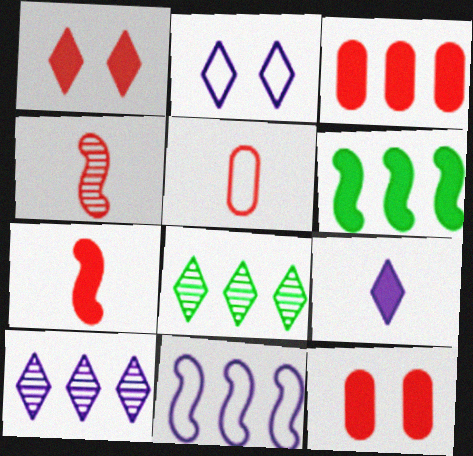[[1, 3, 7], 
[2, 9, 10], 
[3, 8, 11], 
[6, 9, 12]]